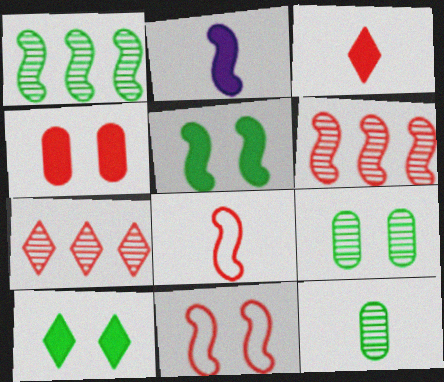[[1, 2, 11], 
[4, 7, 8]]